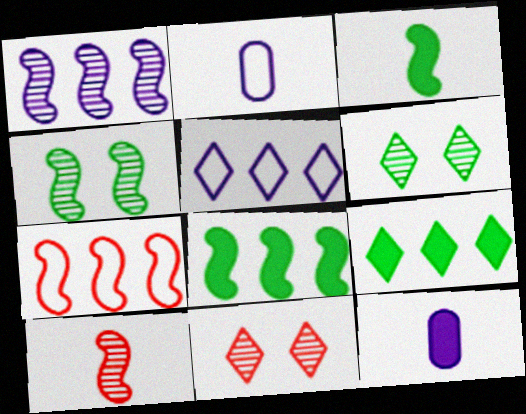[[1, 4, 10], 
[1, 7, 8], 
[2, 8, 11], 
[6, 7, 12]]